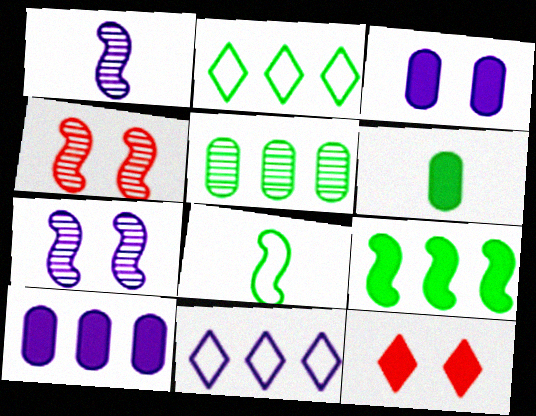[[1, 3, 11], 
[2, 5, 9], 
[4, 6, 11]]